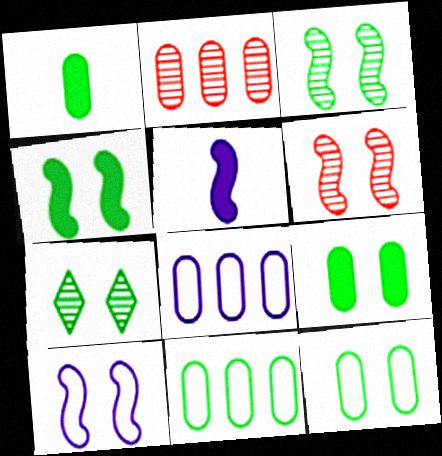[[4, 6, 10], 
[4, 7, 12]]